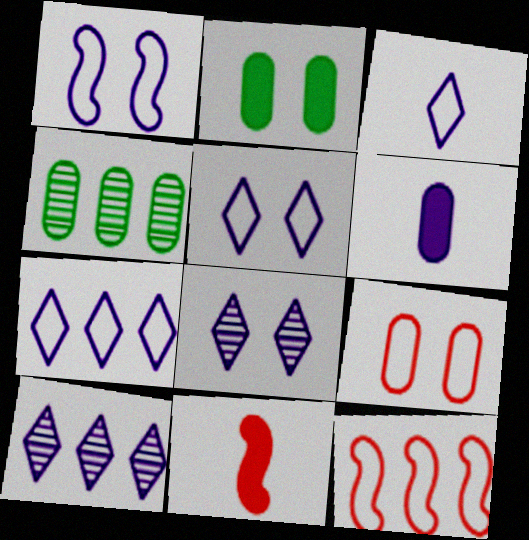[[1, 6, 10], 
[3, 5, 7], 
[4, 5, 11], 
[4, 6, 9]]